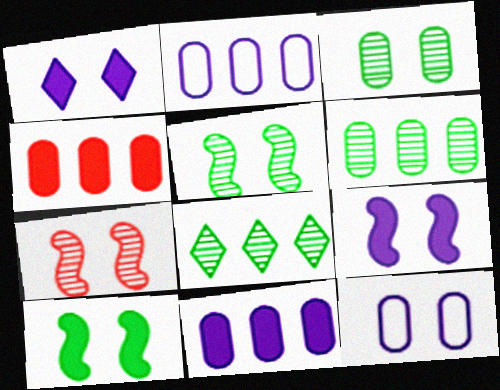[[2, 4, 6]]